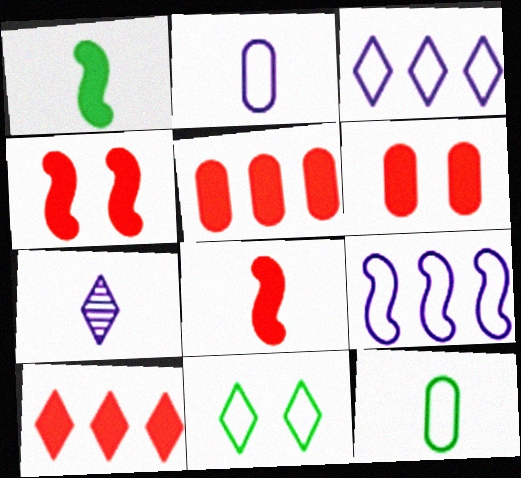[[6, 8, 10], 
[7, 8, 12], 
[7, 10, 11]]